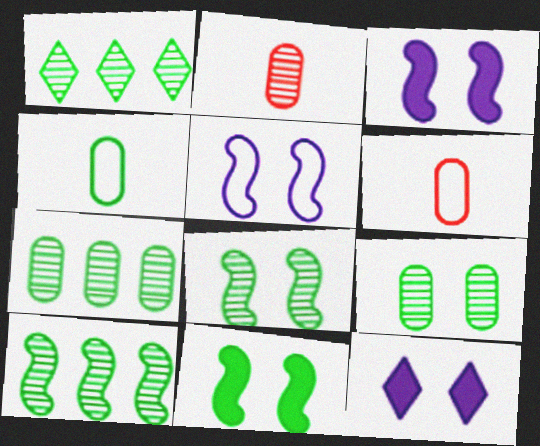[[1, 3, 6], 
[1, 4, 11], 
[1, 7, 10], 
[6, 10, 12]]